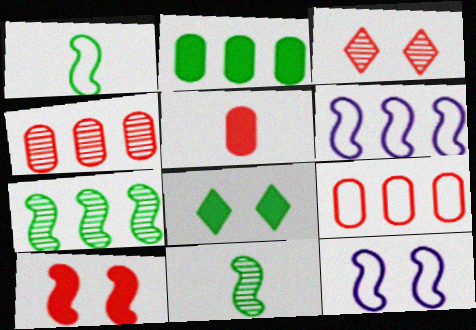[[6, 10, 11]]